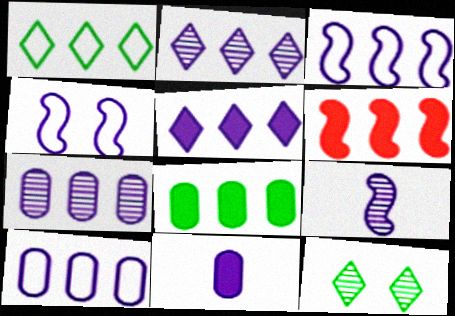[[1, 6, 7], 
[2, 4, 11], 
[3, 5, 7], 
[5, 6, 8]]